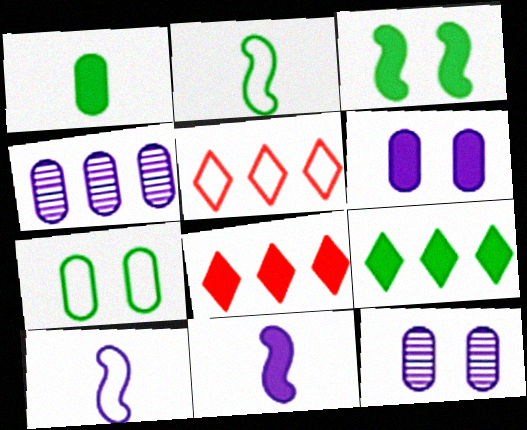[[1, 3, 9], 
[2, 8, 12], 
[5, 7, 10]]